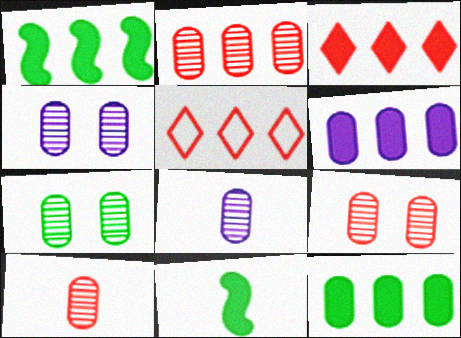[[1, 3, 6], 
[2, 7, 8], 
[2, 9, 10], 
[4, 5, 11], 
[4, 7, 9]]